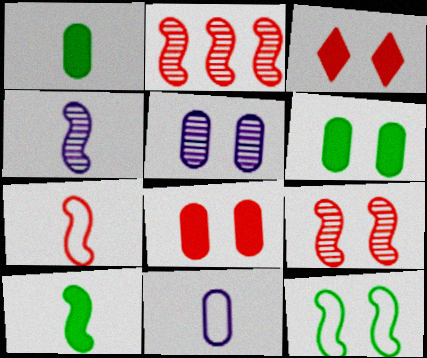[[3, 5, 12], 
[4, 7, 10]]